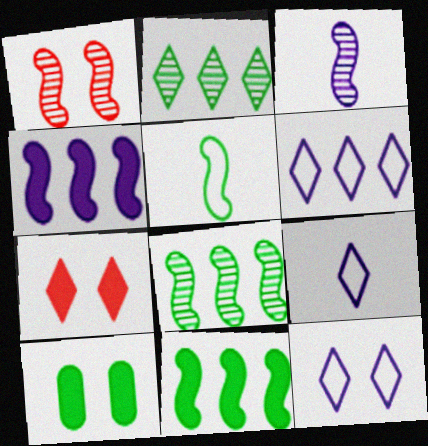[[1, 3, 8], 
[1, 4, 5], 
[1, 10, 12], 
[2, 5, 10], 
[2, 7, 9], 
[6, 9, 12]]